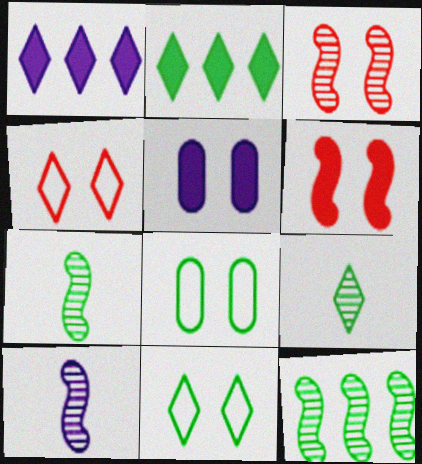[[1, 4, 9], 
[2, 7, 8], 
[2, 9, 11], 
[3, 5, 11], 
[3, 10, 12]]